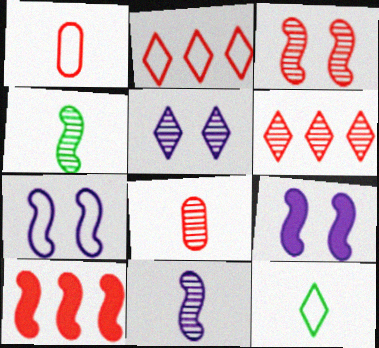[[3, 6, 8], 
[4, 7, 10]]